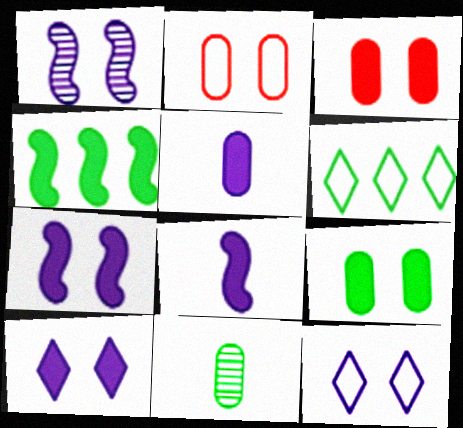[]